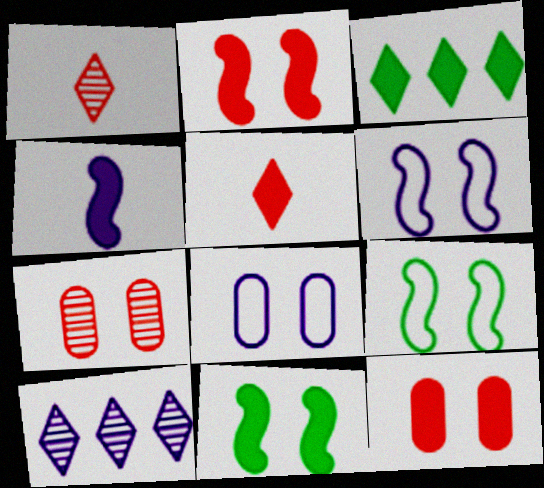[[3, 4, 12], 
[4, 8, 10]]